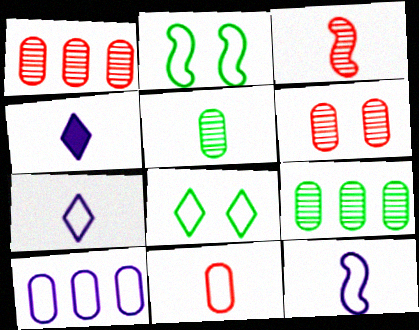[[1, 2, 4]]